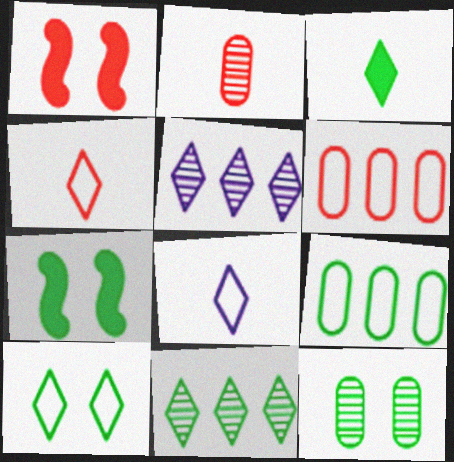[[3, 10, 11], 
[7, 10, 12]]